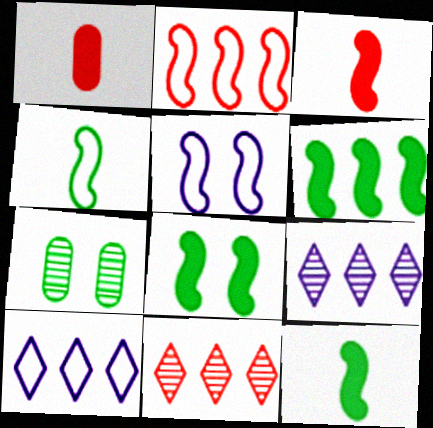[[2, 4, 5], 
[3, 7, 10], 
[6, 8, 12]]